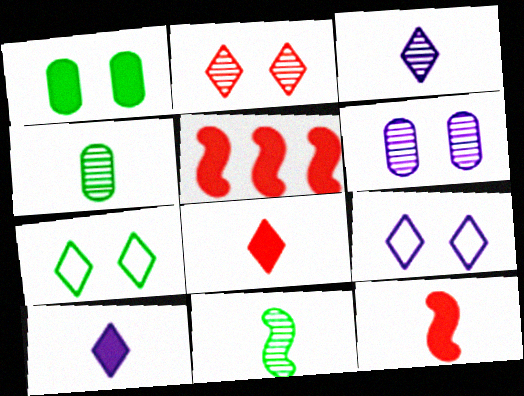[[1, 5, 10], 
[4, 5, 9]]